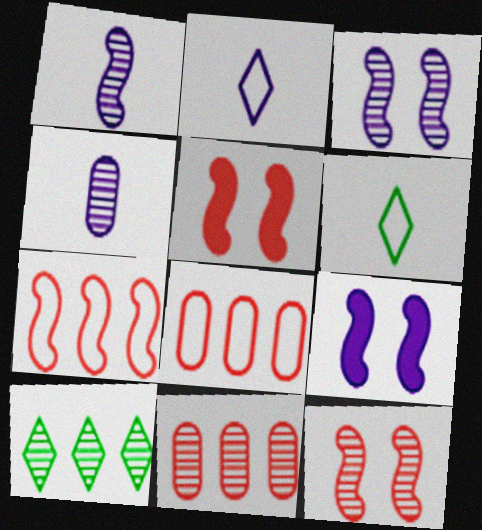[[4, 10, 12], 
[6, 9, 11]]